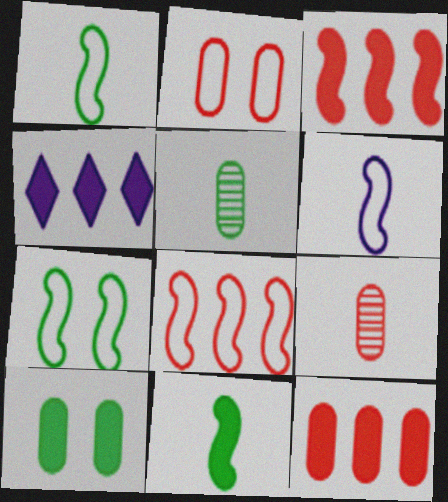[[2, 9, 12], 
[4, 7, 9], 
[6, 7, 8]]